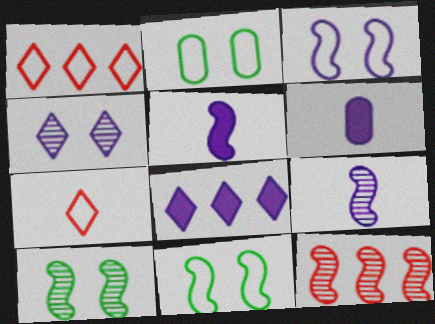[[1, 6, 10], 
[5, 11, 12], 
[9, 10, 12]]